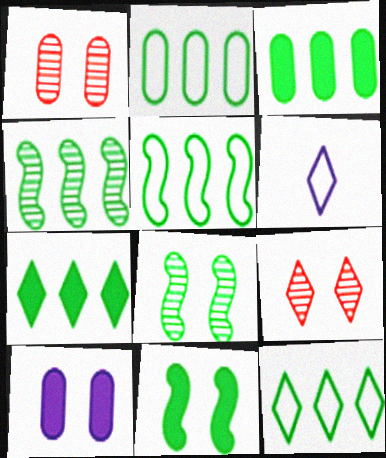[[2, 4, 7], 
[2, 5, 12], 
[3, 4, 12], 
[6, 7, 9]]